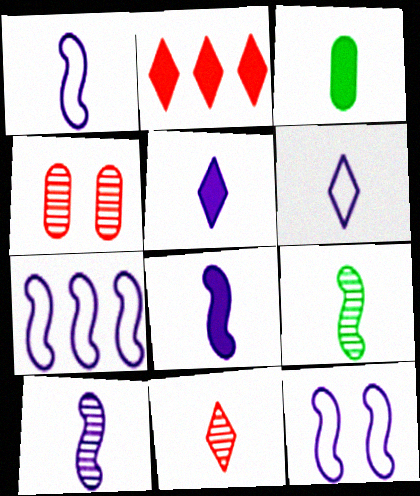[[1, 3, 11], 
[1, 7, 12], 
[1, 8, 10]]